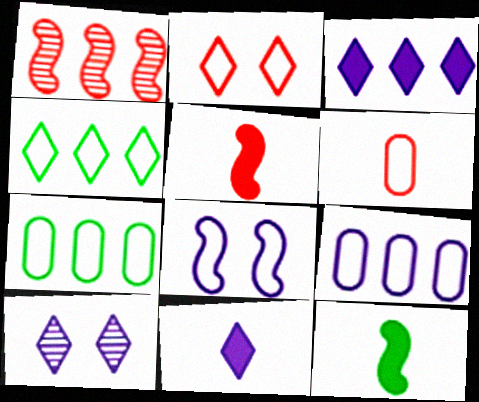[[1, 3, 7], 
[1, 8, 12], 
[4, 6, 8], 
[5, 7, 10]]